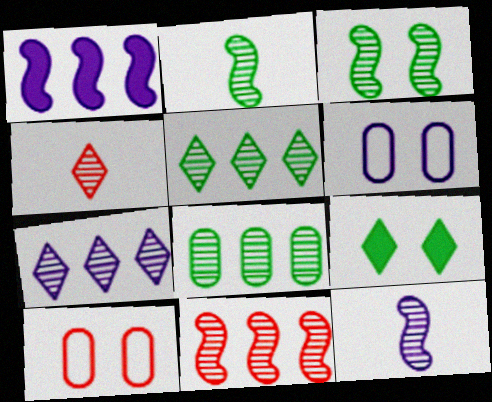[[3, 11, 12], 
[7, 8, 11]]